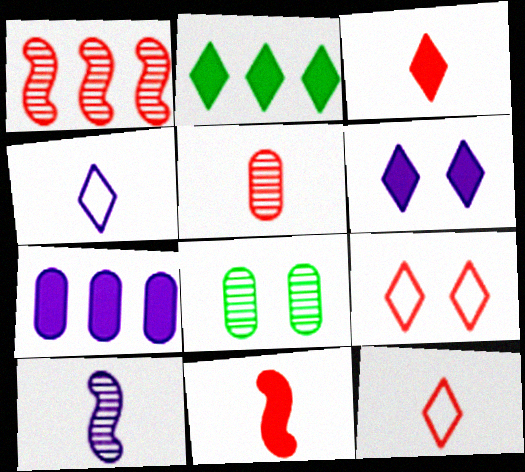[[2, 3, 6], 
[5, 11, 12]]